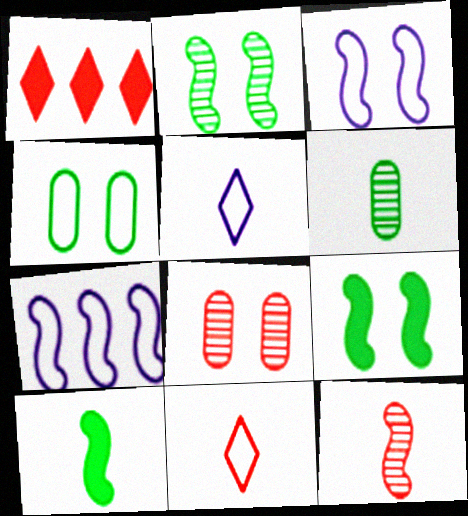[[1, 3, 6], 
[4, 7, 11], 
[7, 9, 12]]